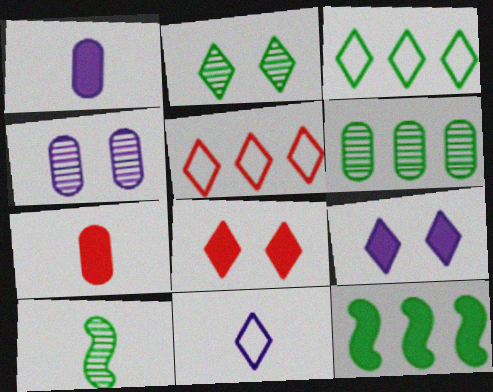[[1, 8, 12], 
[2, 6, 10], 
[3, 6, 12], 
[7, 9, 12], 
[7, 10, 11]]